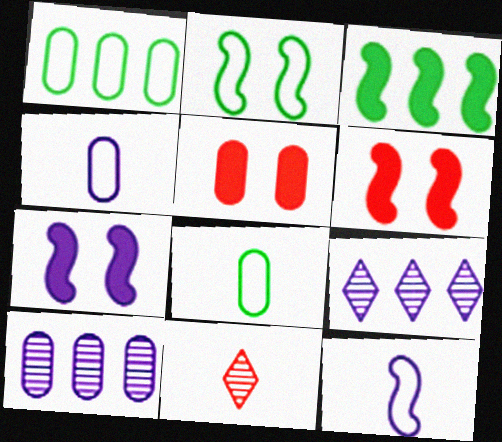[[1, 7, 11], 
[4, 7, 9], 
[5, 8, 10], 
[6, 8, 9]]